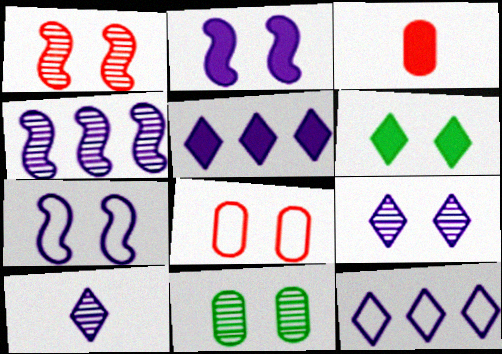[[1, 9, 11]]